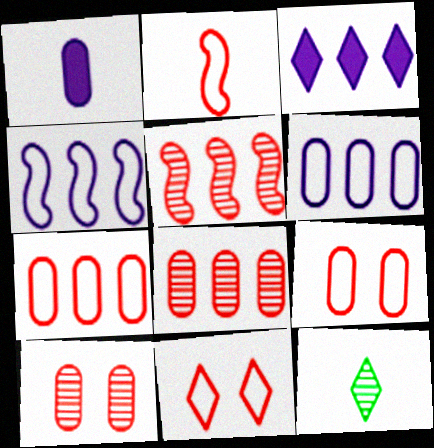[[1, 2, 12], 
[2, 7, 11], 
[3, 11, 12]]